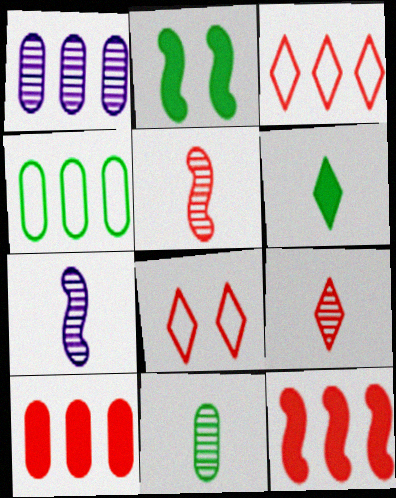[[1, 4, 10], 
[5, 8, 10], 
[7, 9, 11]]